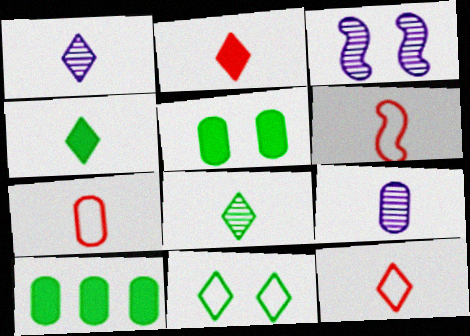[[1, 4, 12], 
[3, 10, 12], 
[4, 6, 9], 
[6, 7, 12]]